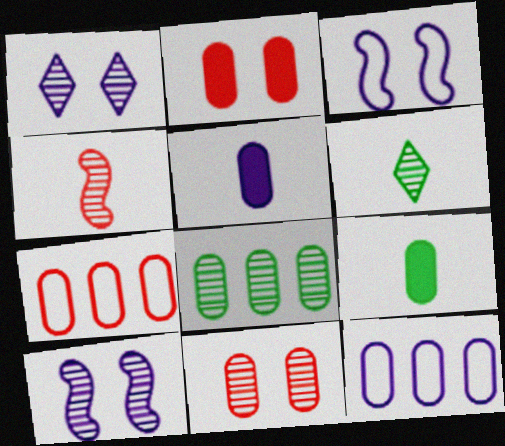[[1, 4, 8], 
[9, 11, 12]]